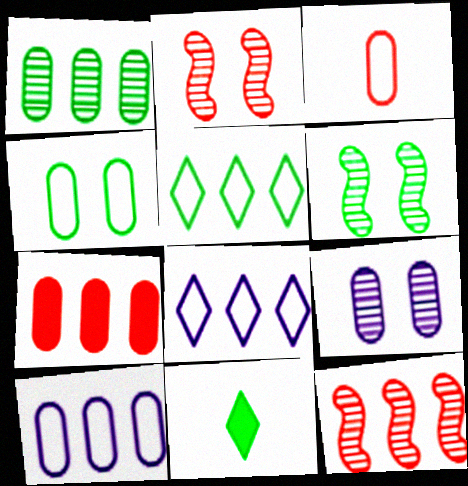[[1, 7, 10], 
[2, 10, 11], 
[3, 4, 10]]